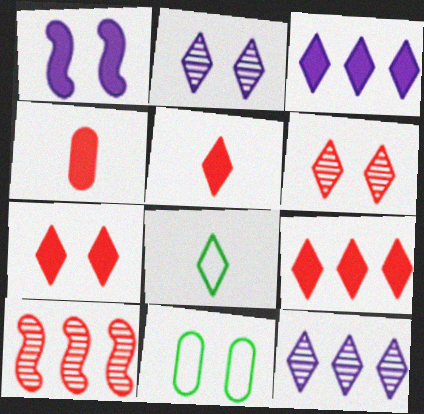[[1, 6, 11], 
[2, 8, 9], 
[3, 6, 8], 
[5, 7, 9], 
[7, 8, 12]]